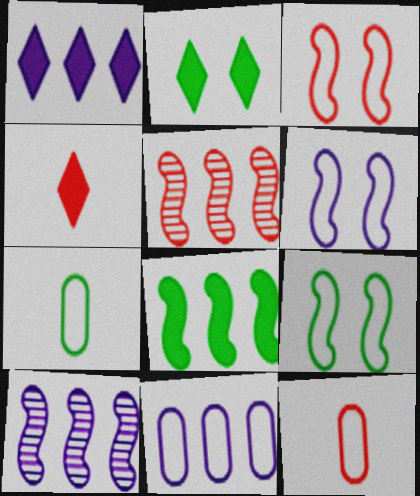[[1, 2, 4], 
[1, 10, 11], 
[2, 10, 12], 
[3, 6, 9]]